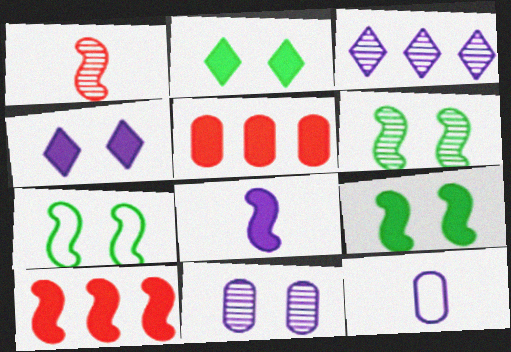[[2, 5, 8], 
[6, 7, 9], 
[8, 9, 10]]